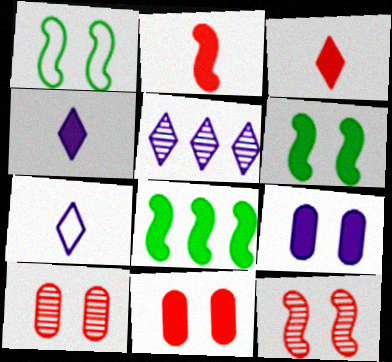[[3, 8, 9], 
[4, 8, 11], 
[7, 8, 10]]